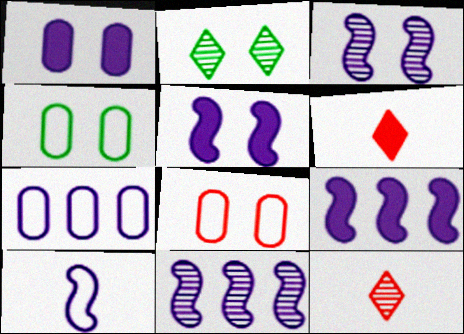[[2, 5, 8], 
[3, 9, 10], 
[4, 6, 11], 
[4, 9, 12], 
[5, 10, 11]]